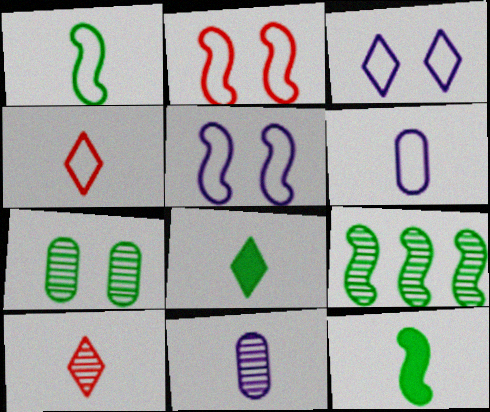[[1, 4, 6], 
[4, 11, 12], 
[6, 10, 12]]